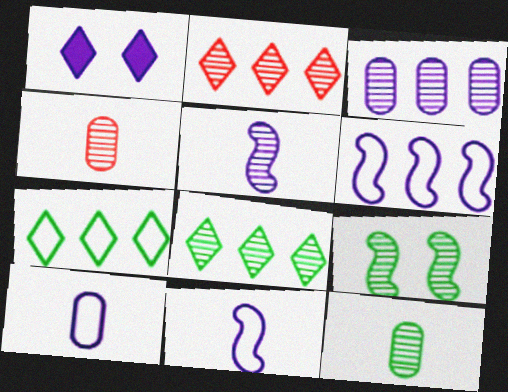[[1, 3, 11], 
[8, 9, 12]]